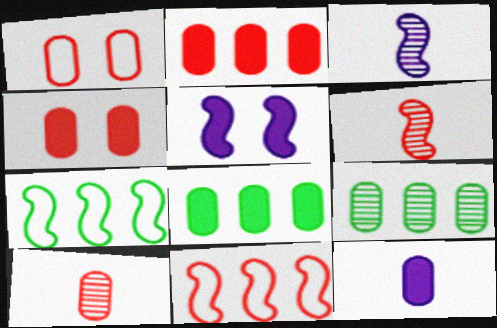[[1, 2, 10], 
[1, 9, 12], 
[4, 8, 12], 
[5, 6, 7]]